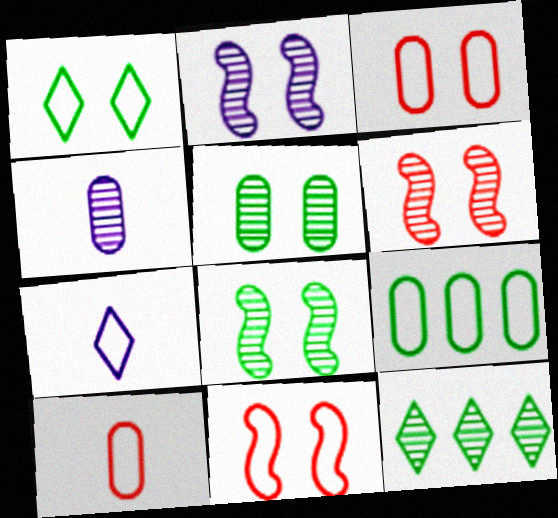[[2, 6, 8], 
[4, 6, 12], 
[7, 9, 11]]